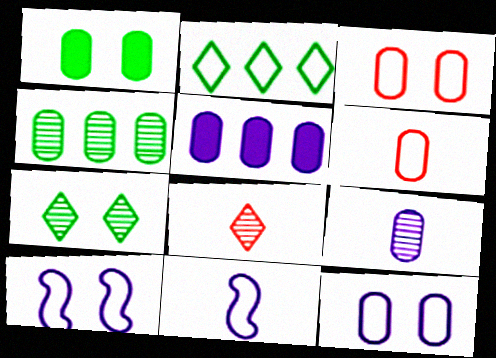[[2, 3, 11], 
[2, 6, 10], 
[5, 9, 12]]